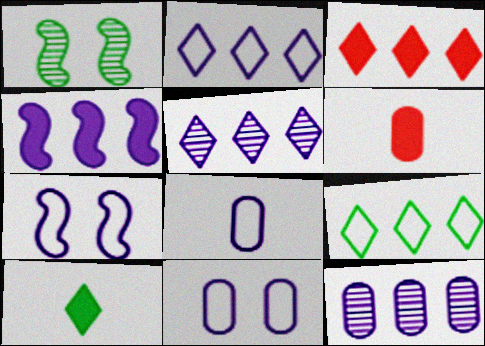[[1, 2, 6], 
[1, 3, 8], 
[2, 4, 12], 
[2, 7, 8], 
[3, 5, 9]]